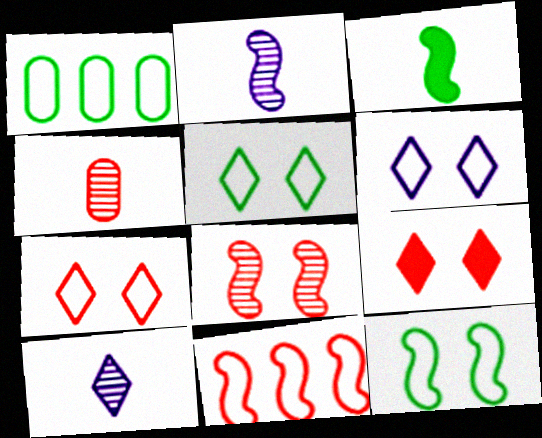[[1, 2, 9], 
[4, 9, 11], 
[5, 6, 7]]